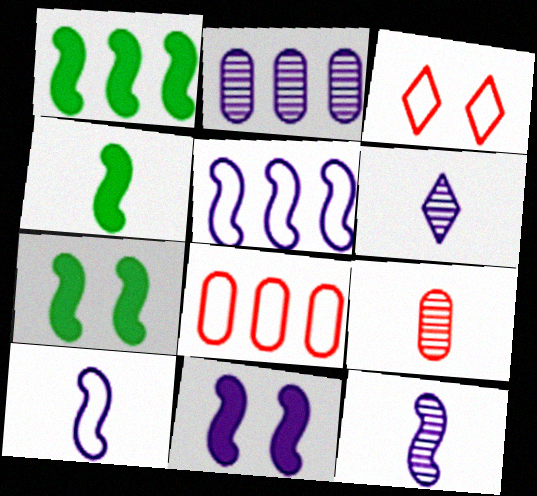[[1, 4, 7], 
[2, 3, 4], 
[5, 11, 12], 
[6, 7, 8]]